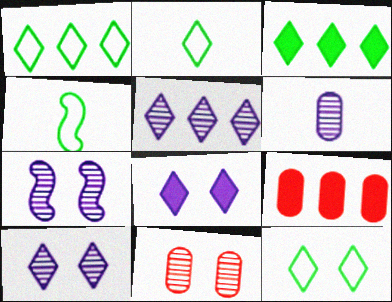[[1, 2, 12], 
[2, 7, 9], 
[4, 9, 10], 
[5, 6, 7]]